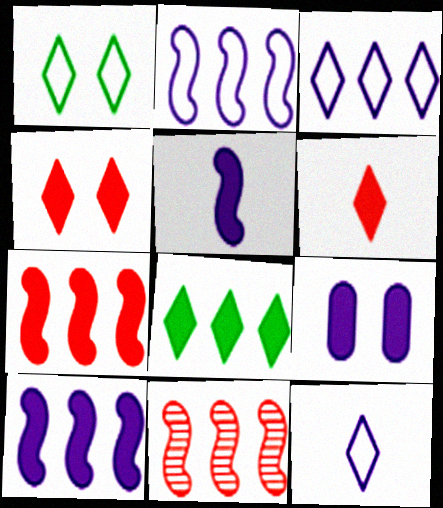[]